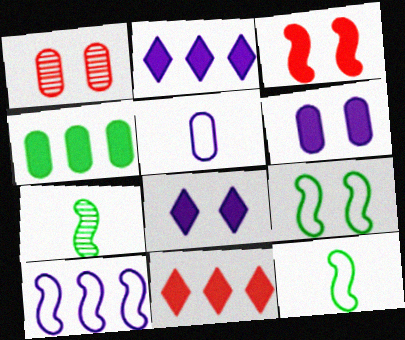[[1, 2, 12], 
[1, 4, 5], 
[1, 8, 9], 
[3, 7, 10]]